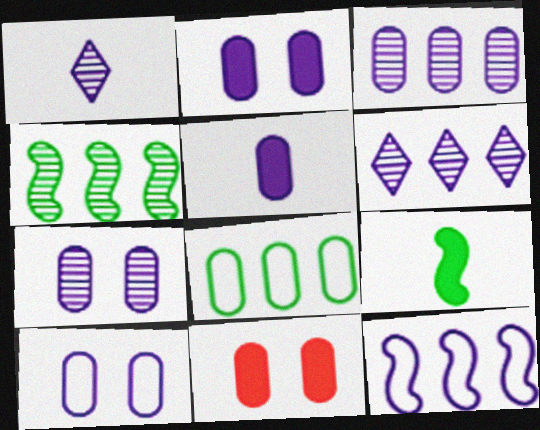[[1, 2, 12], 
[2, 7, 10], 
[3, 5, 10]]